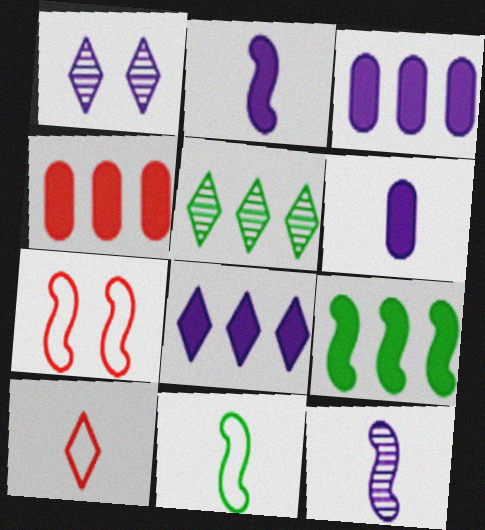[[1, 4, 11], 
[4, 8, 9], 
[5, 6, 7], 
[7, 9, 12]]